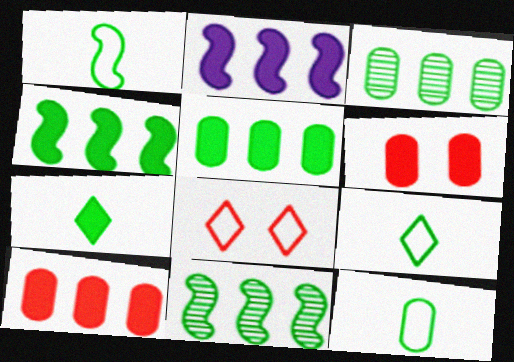[[1, 9, 12], 
[2, 6, 7]]